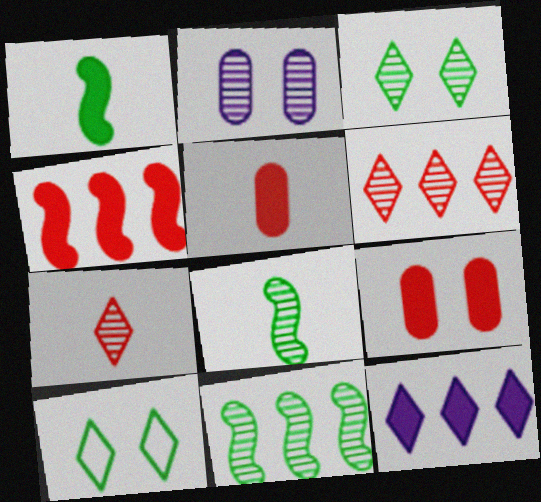[[1, 9, 12], 
[2, 6, 8], 
[2, 7, 11], 
[7, 10, 12]]